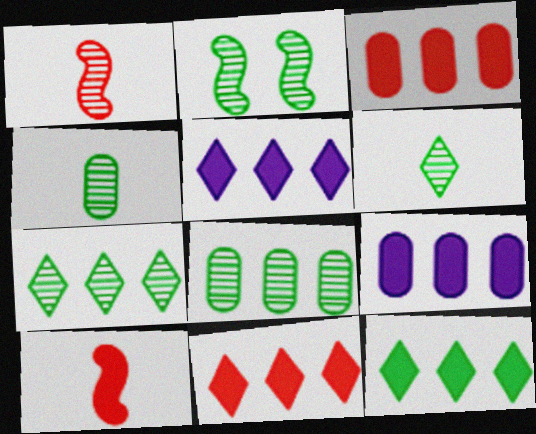[[2, 4, 7], 
[2, 6, 8], 
[5, 11, 12]]